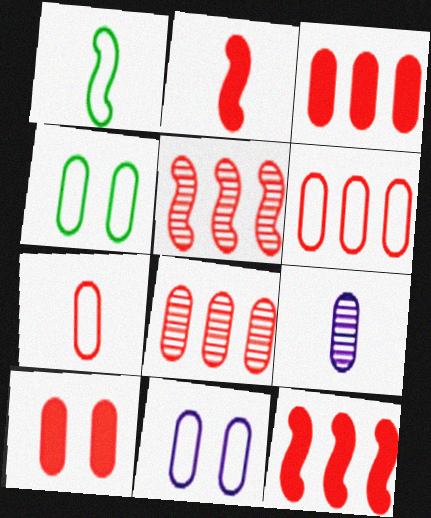[[3, 4, 9], 
[3, 6, 8], 
[7, 8, 10]]